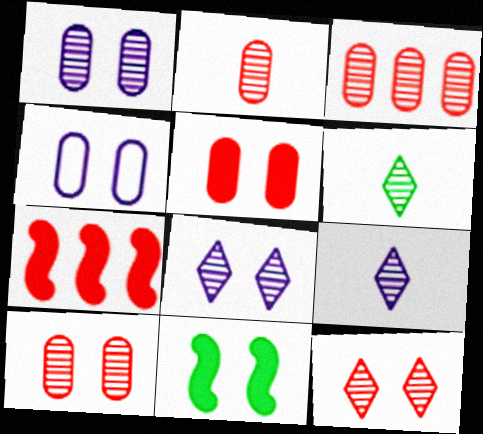[[2, 3, 10], 
[4, 6, 7], 
[4, 11, 12]]